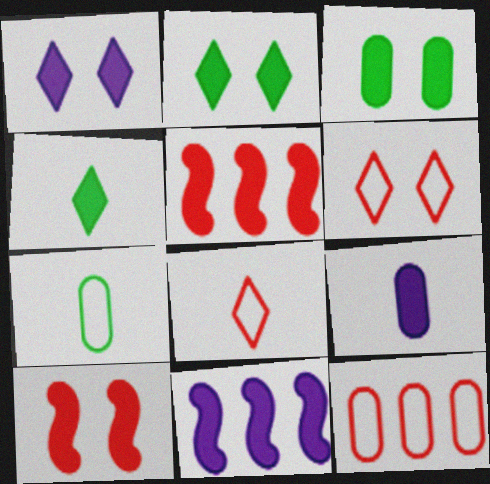[[1, 3, 10], 
[1, 9, 11], 
[2, 5, 9]]